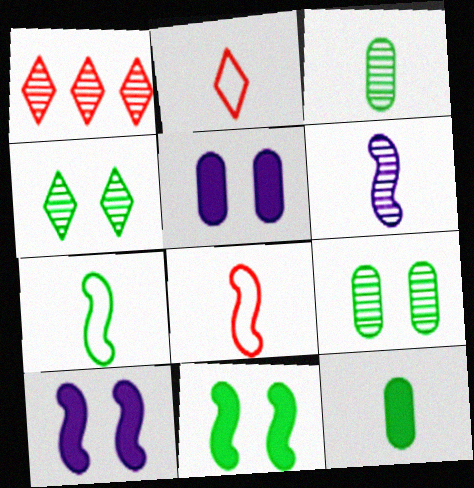[[1, 5, 7], 
[1, 6, 9], 
[2, 6, 12]]